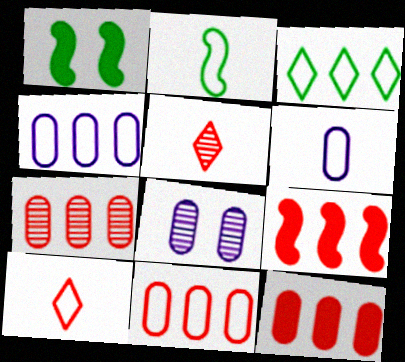[[1, 4, 5], 
[2, 6, 10], 
[7, 11, 12]]